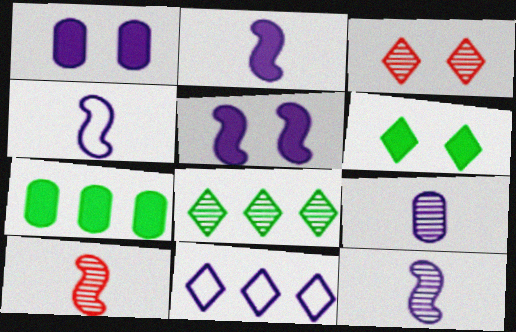[[1, 11, 12], 
[2, 4, 12], 
[3, 4, 7], 
[5, 9, 11]]